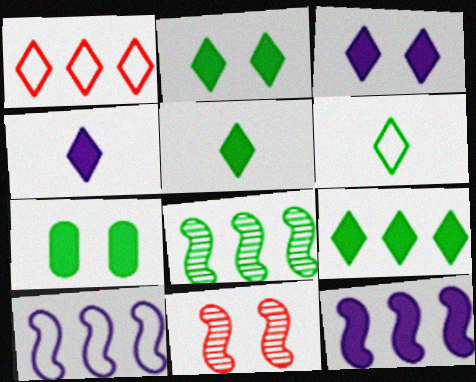[[2, 5, 9], 
[6, 7, 8]]